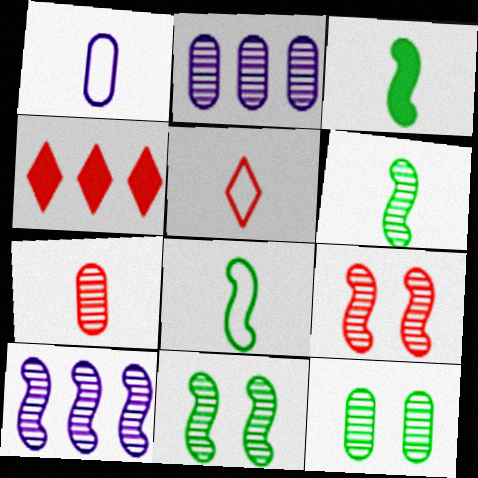[[1, 4, 11], 
[1, 5, 8], 
[2, 7, 12], 
[3, 6, 8], 
[6, 9, 10]]